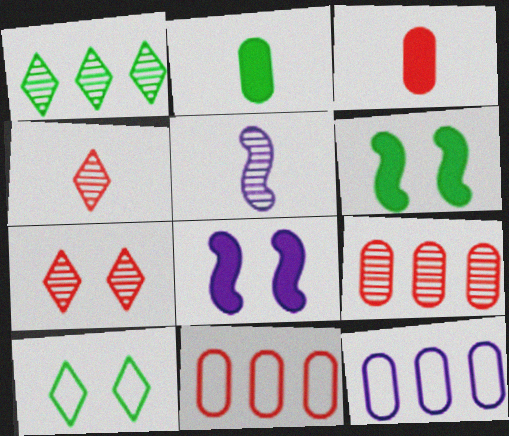[[4, 6, 12]]